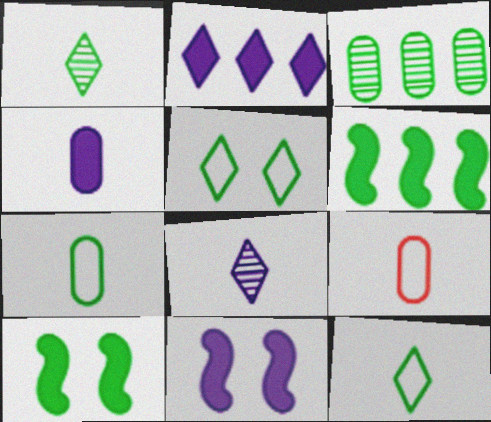[[2, 4, 11], 
[3, 10, 12]]